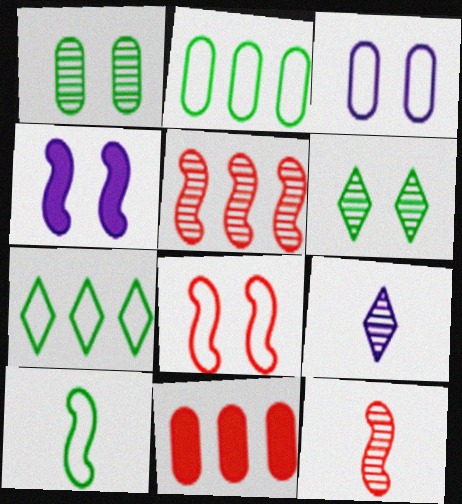[[1, 5, 9], 
[4, 5, 10]]